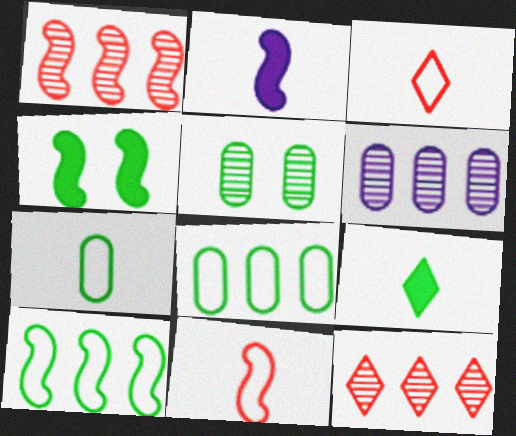[[3, 4, 6], 
[5, 9, 10]]